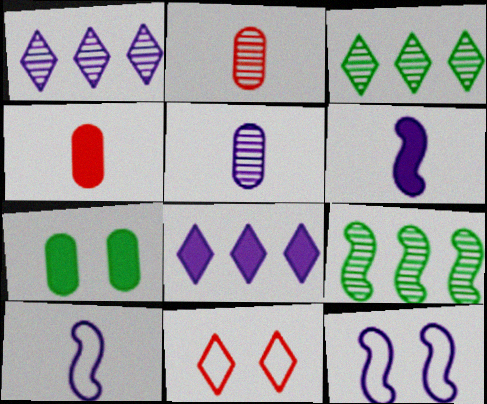[[3, 4, 12], 
[5, 8, 12]]